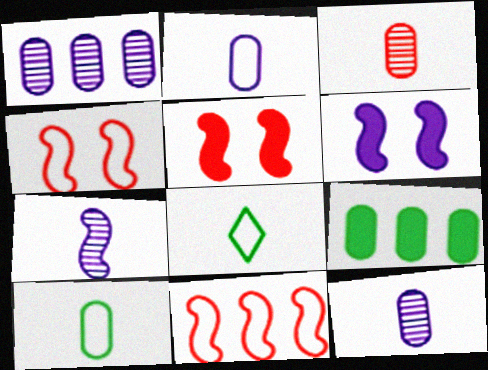[[1, 5, 8]]